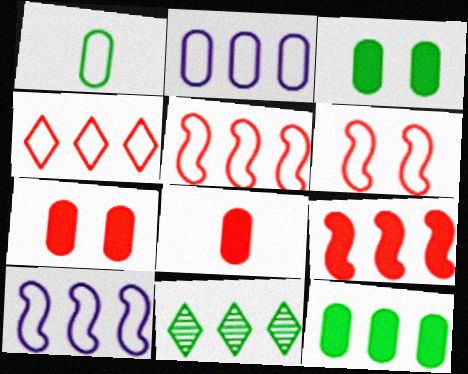[[2, 9, 11]]